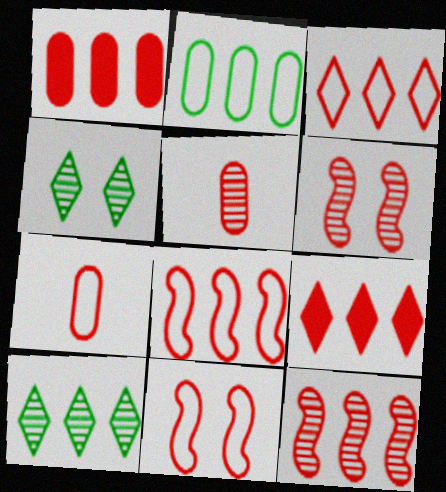[[1, 3, 12], 
[3, 7, 11], 
[5, 9, 11], 
[6, 7, 9]]